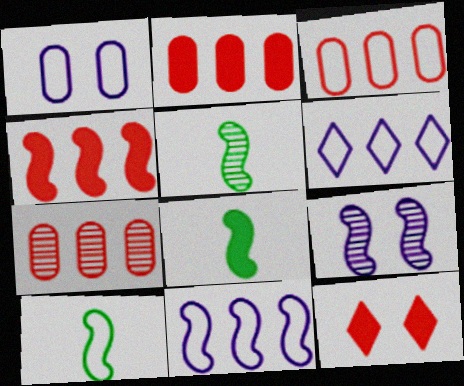[[2, 3, 7], 
[4, 9, 10], 
[5, 8, 10]]